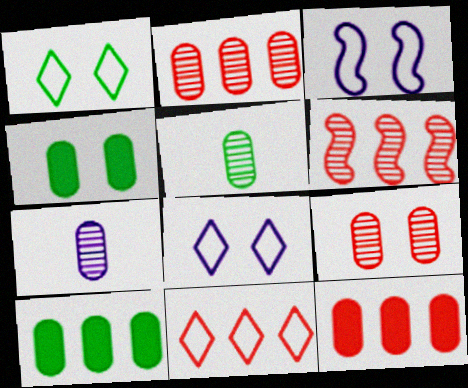[[6, 11, 12]]